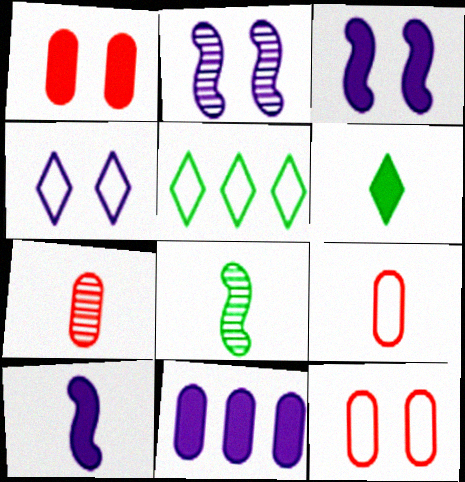[[3, 5, 7]]